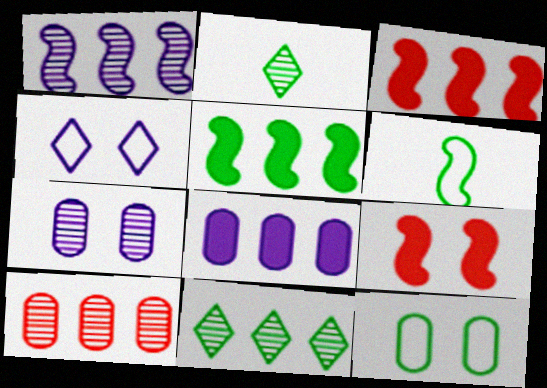[[1, 6, 9], 
[1, 10, 11], 
[2, 5, 12]]